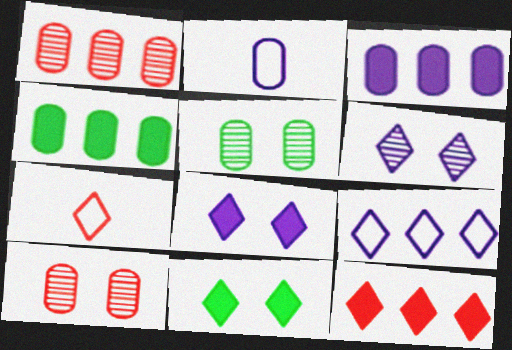[[2, 4, 10]]